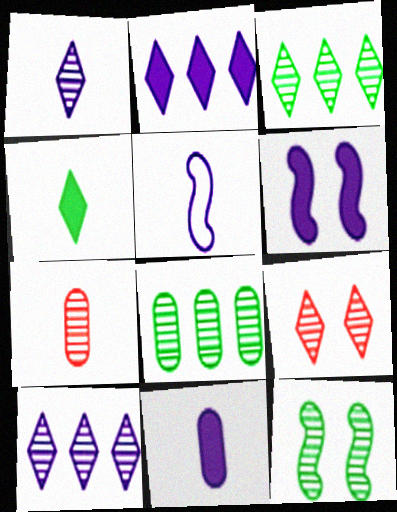[[1, 3, 9], 
[1, 5, 11], 
[2, 6, 11], 
[4, 5, 7], 
[7, 10, 12]]